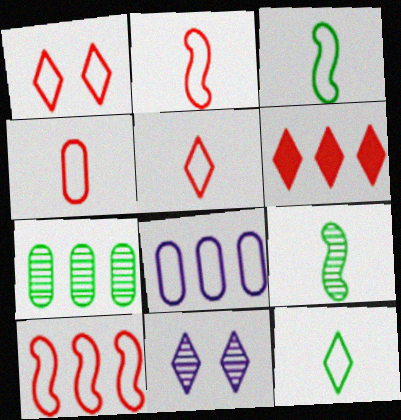[[1, 3, 8], 
[1, 4, 10], 
[2, 4, 5], 
[6, 11, 12]]